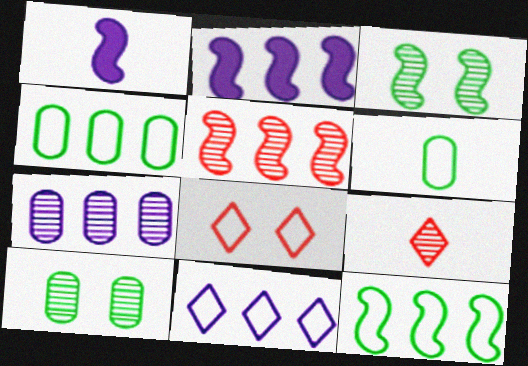[[1, 6, 9], 
[2, 5, 12], 
[2, 7, 11], 
[3, 7, 9]]